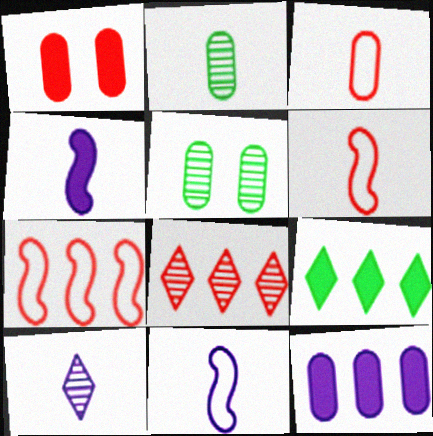[[1, 4, 9], 
[1, 6, 8], 
[3, 5, 12]]